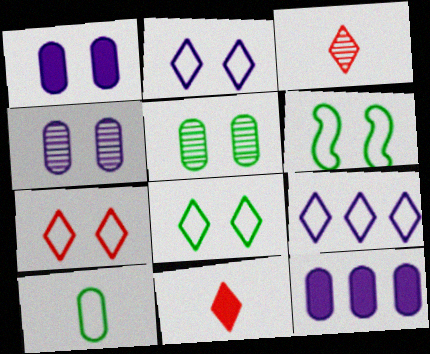[[2, 7, 8], 
[3, 6, 12]]